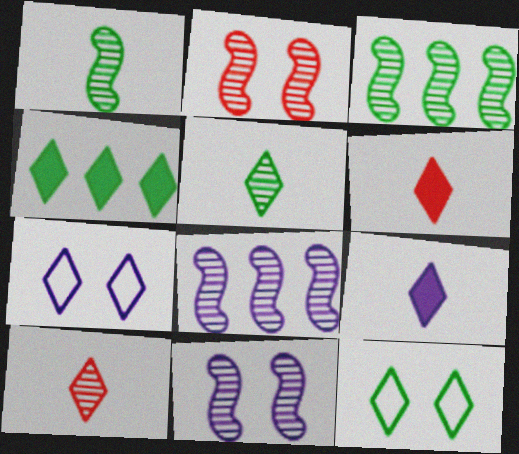[[1, 2, 8], 
[4, 5, 12], 
[4, 7, 10]]